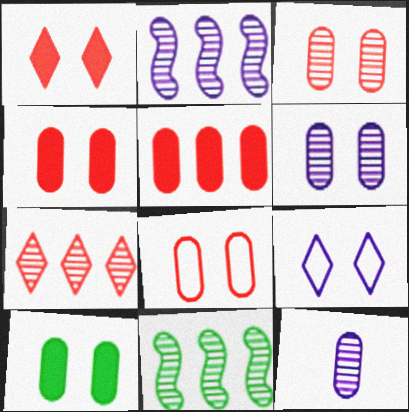[[3, 4, 8], 
[6, 8, 10]]